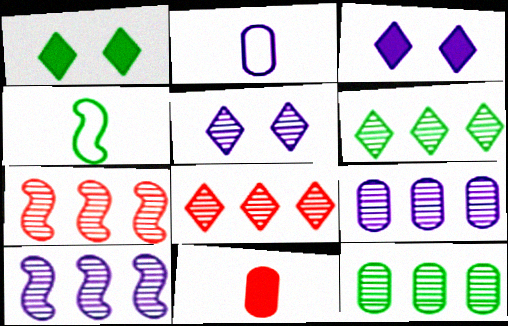[[1, 2, 7], 
[1, 4, 12], 
[2, 3, 10], 
[6, 7, 9], 
[8, 10, 12]]